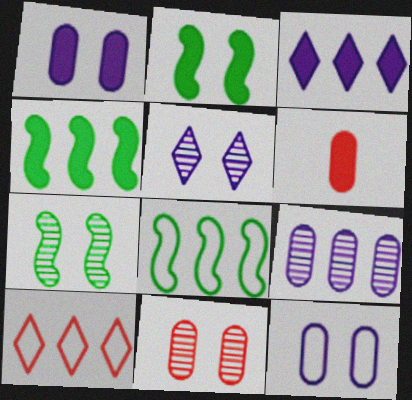[[2, 3, 6], 
[4, 9, 10], 
[5, 6, 8], 
[5, 7, 11]]